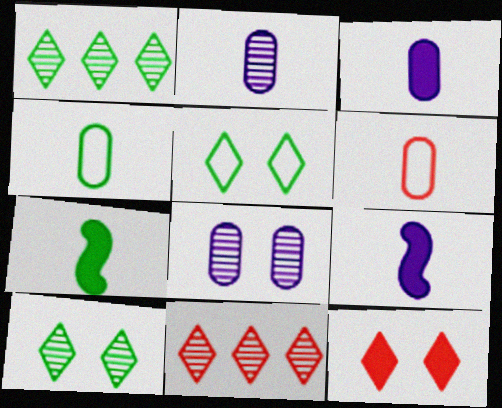[]